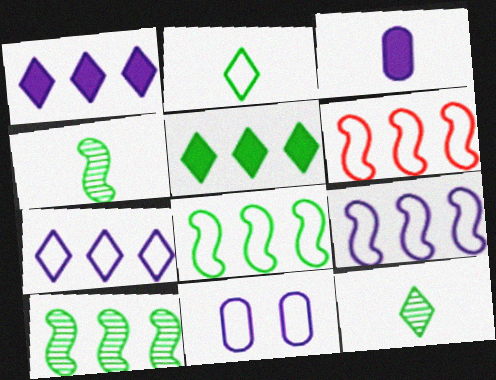[[2, 6, 11], 
[6, 8, 9]]